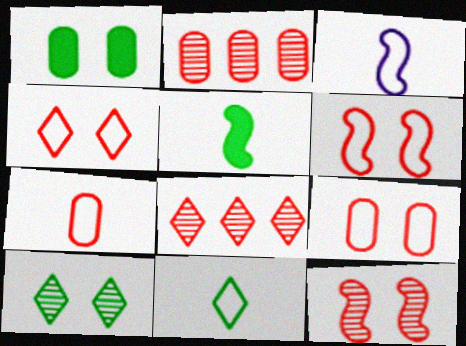[[1, 3, 8], 
[3, 7, 11], 
[4, 6, 9]]